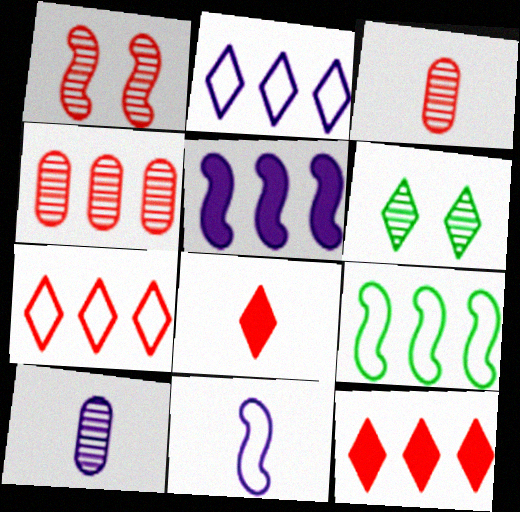[[2, 6, 8]]